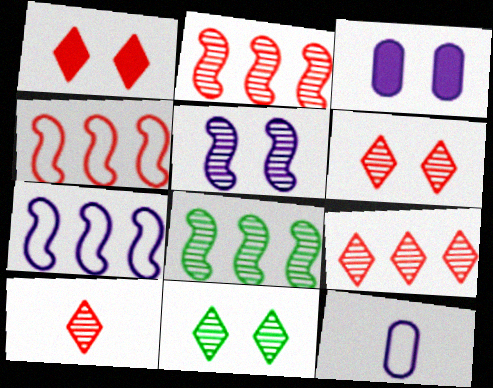[[1, 8, 12], 
[6, 9, 10]]